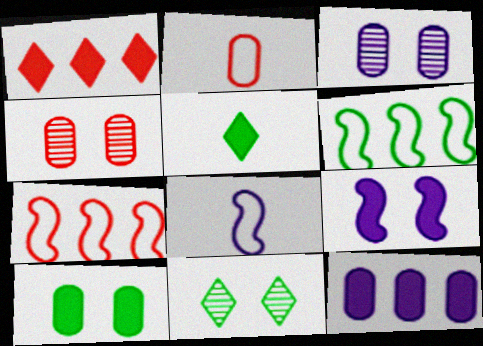[[3, 5, 7]]